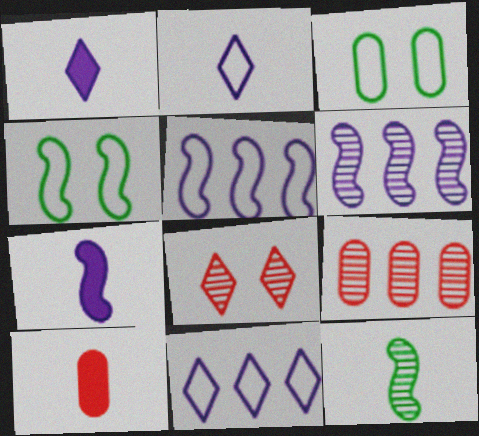[[1, 4, 9], 
[2, 10, 12]]